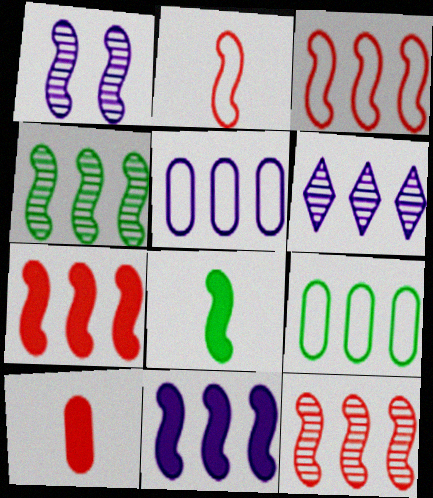[[1, 3, 8], 
[3, 4, 11], 
[3, 7, 12], 
[5, 6, 11], 
[6, 7, 9]]